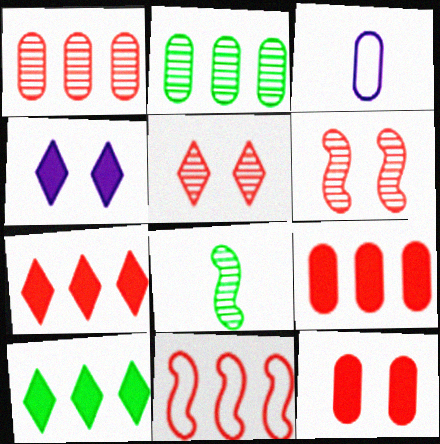[[1, 7, 11], 
[2, 3, 12], 
[3, 6, 10]]